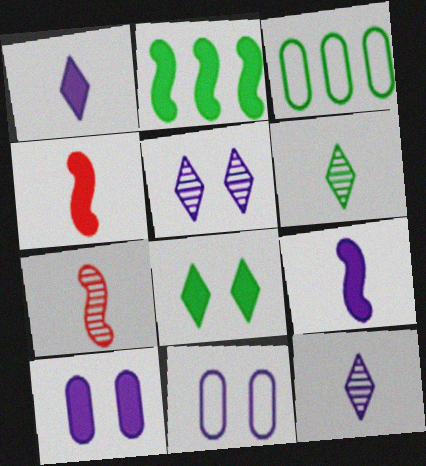[[3, 4, 5]]